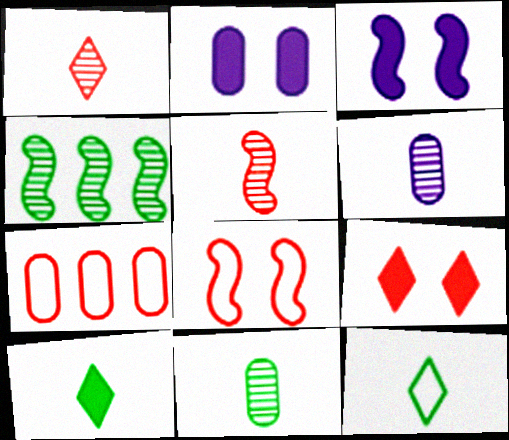[[2, 7, 11], 
[5, 7, 9]]